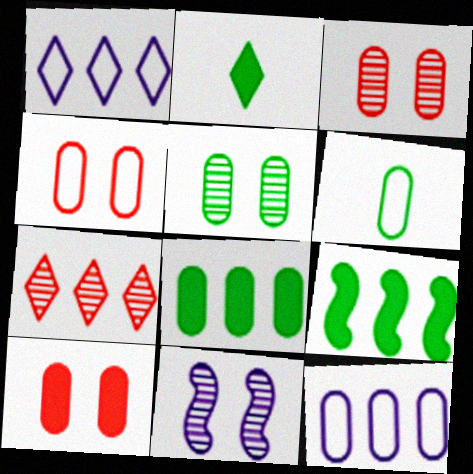[[3, 4, 10], 
[4, 6, 12], 
[5, 6, 8], 
[7, 9, 12]]